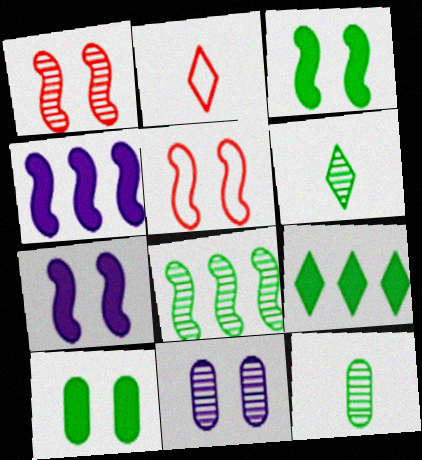[]